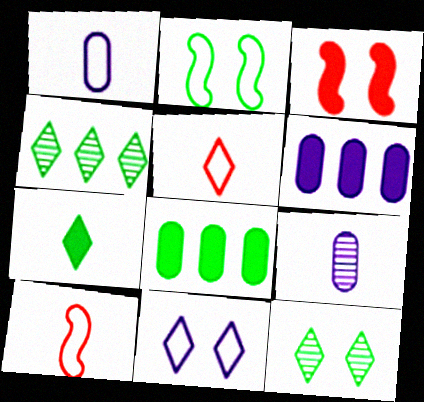[[1, 3, 4], 
[3, 6, 7], 
[6, 10, 12], 
[7, 9, 10]]